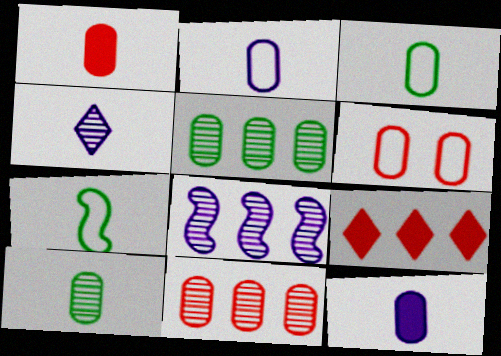[[1, 2, 10], 
[1, 4, 7], 
[1, 6, 11], 
[5, 6, 12]]